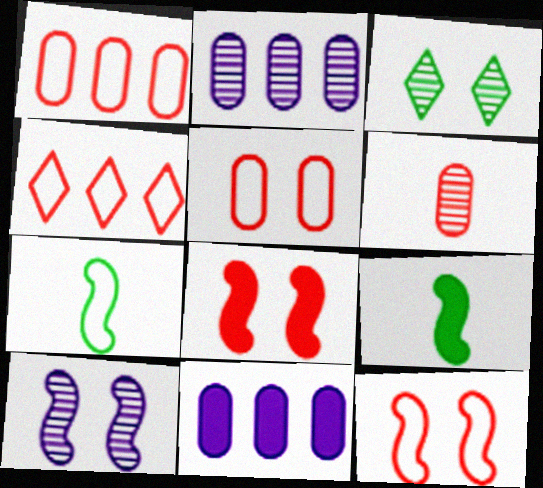[[4, 6, 8]]